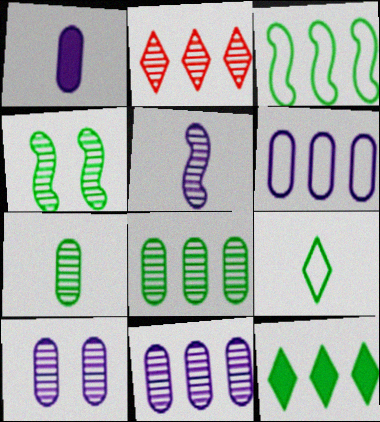[[1, 6, 10], 
[3, 8, 12]]